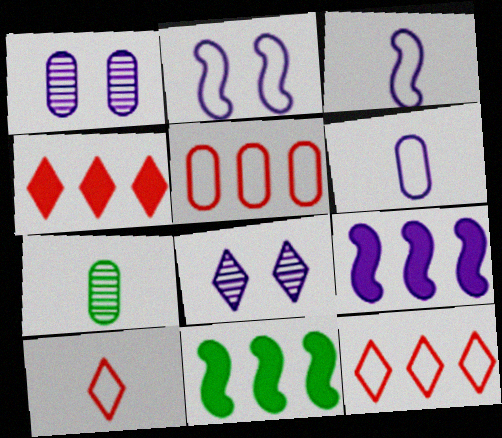[[1, 10, 11], 
[2, 4, 7], 
[6, 8, 9]]